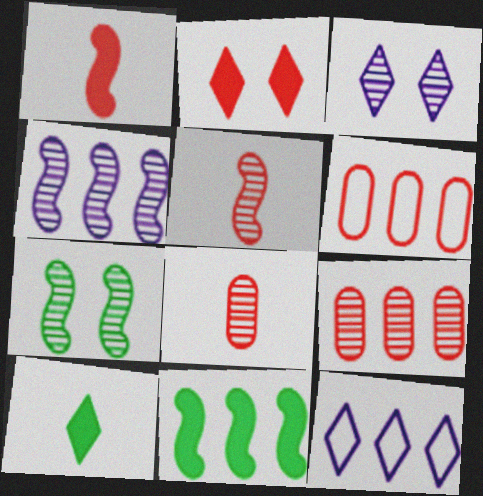[[2, 5, 6], 
[4, 5, 7], 
[9, 11, 12]]